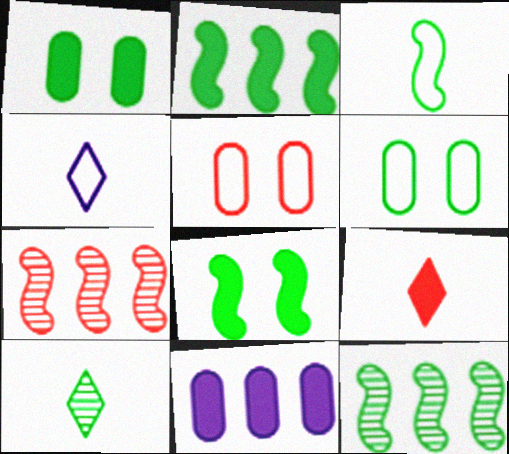[[1, 4, 7], 
[2, 6, 10], 
[3, 8, 12], 
[4, 9, 10], 
[5, 7, 9], 
[8, 9, 11]]